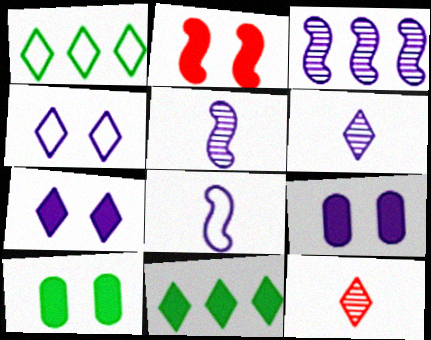[[1, 7, 12], 
[2, 7, 10], 
[4, 11, 12]]